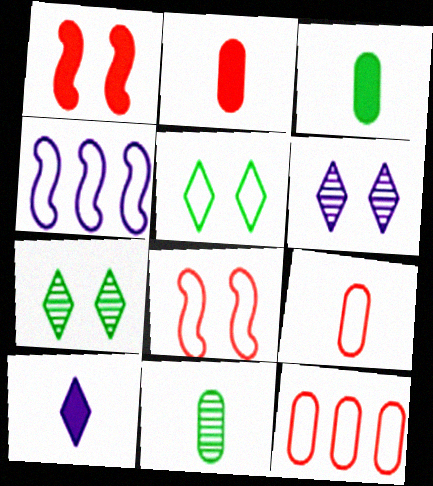[[2, 4, 7], 
[4, 5, 9]]